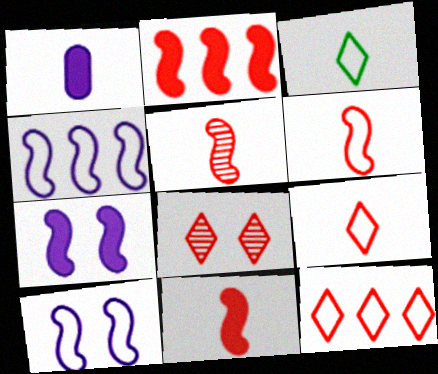[[1, 3, 5], 
[5, 6, 11]]